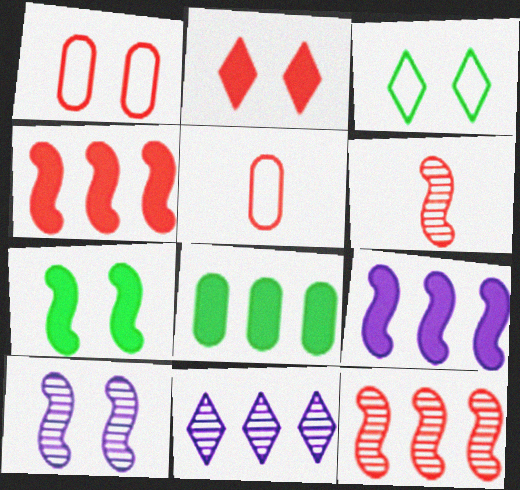[[2, 5, 12], 
[5, 7, 11]]